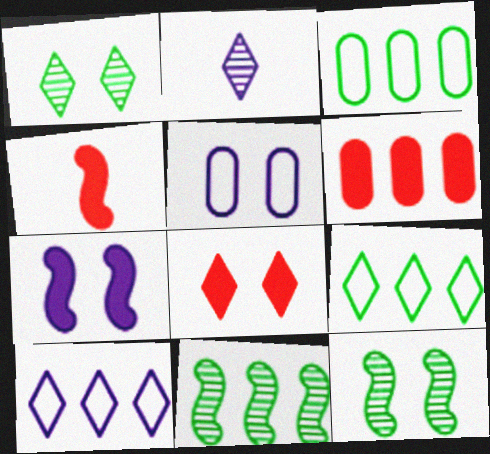[[2, 8, 9], 
[4, 6, 8], 
[5, 8, 12], 
[6, 10, 11]]